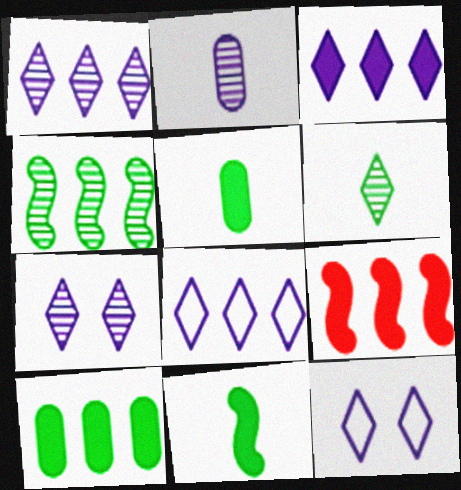[[1, 3, 8], 
[3, 9, 10]]